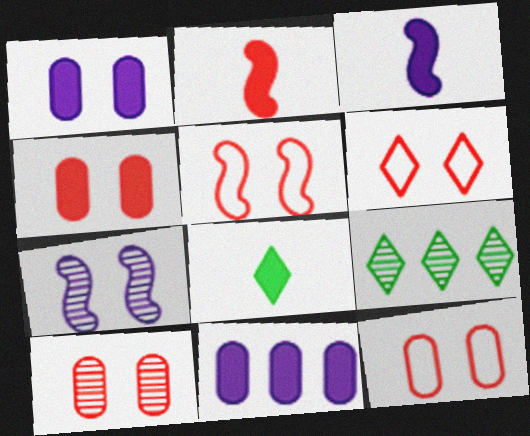[[3, 9, 12], 
[4, 10, 12], 
[5, 6, 12]]